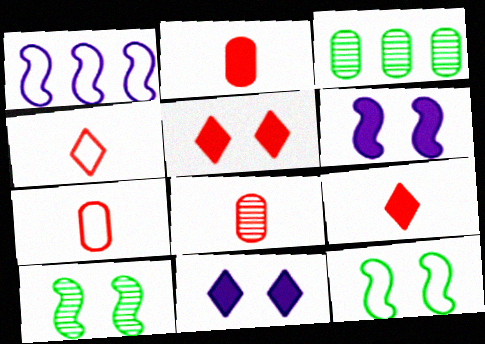[[2, 7, 8], 
[3, 4, 6]]